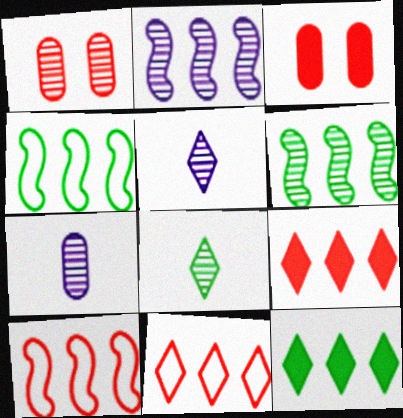[[1, 2, 8], 
[1, 5, 6], 
[3, 4, 5]]